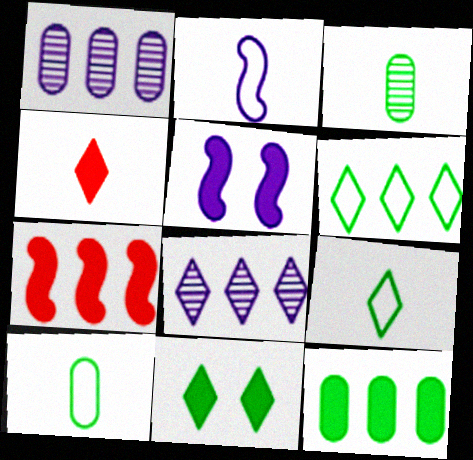[[1, 6, 7], 
[2, 3, 4], 
[4, 5, 12]]